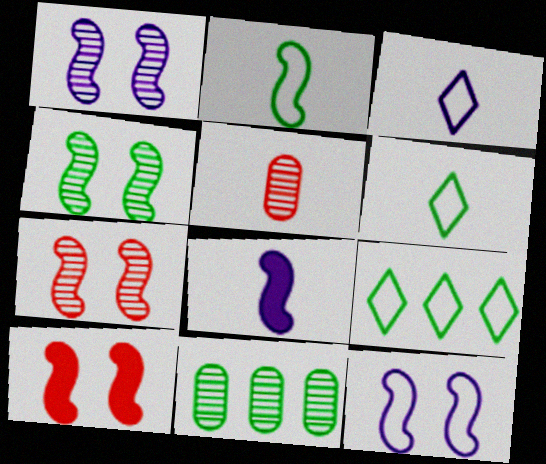[[1, 4, 7], 
[3, 10, 11], 
[4, 10, 12], 
[5, 6, 8]]